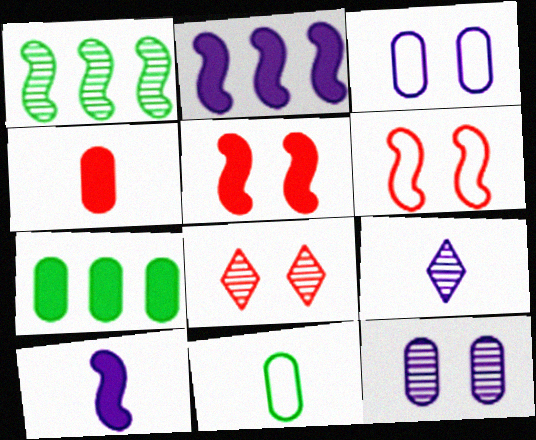[[1, 6, 10], 
[2, 3, 9], 
[2, 8, 11], 
[6, 7, 9]]